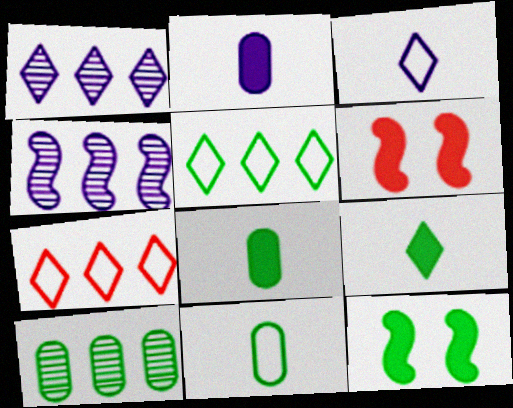[[1, 6, 11], 
[3, 6, 10]]